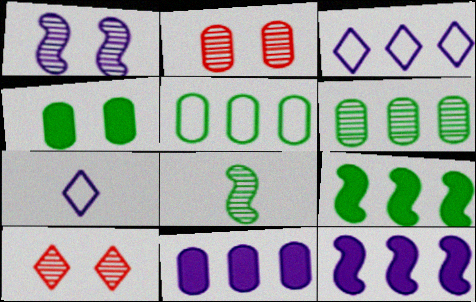[[1, 7, 11], 
[2, 7, 9]]